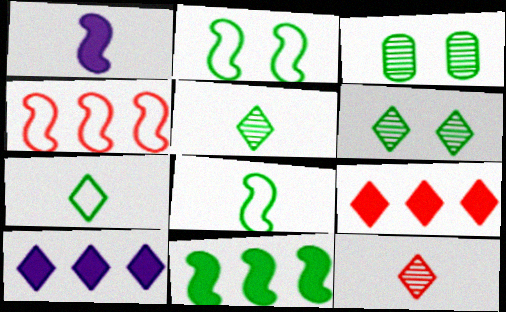[[3, 7, 11]]